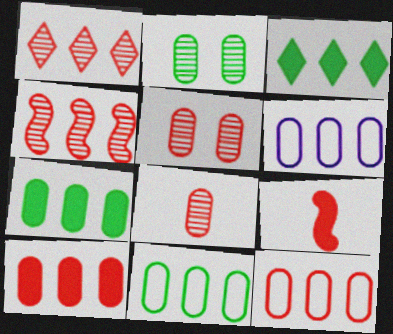[[3, 4, 6], 
[6, 11, 12]]